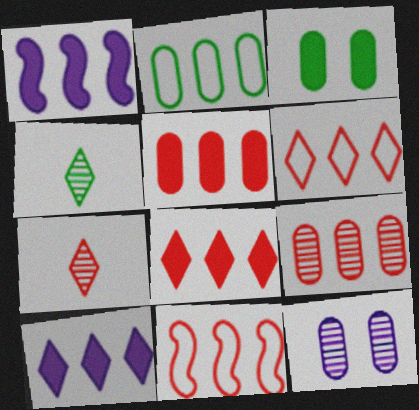[[8, 9, 11]]